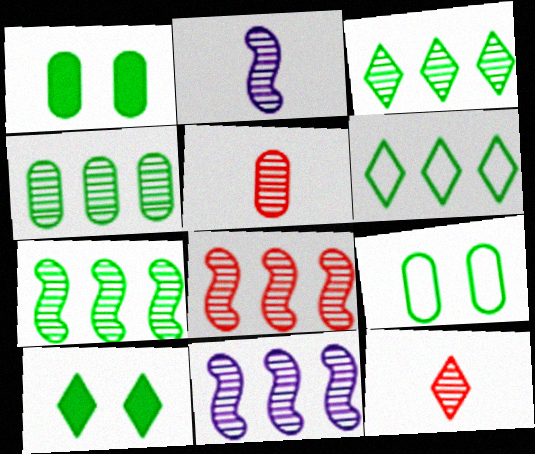[[3, 4, 7], 
[7, 8, 11]]